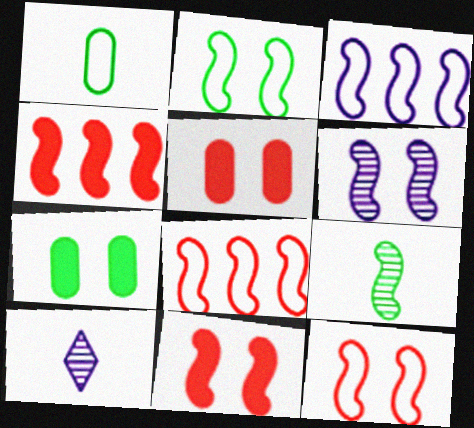[[2, 6, 11], 
[3, 9, 11], 
[7, 8, 10]]